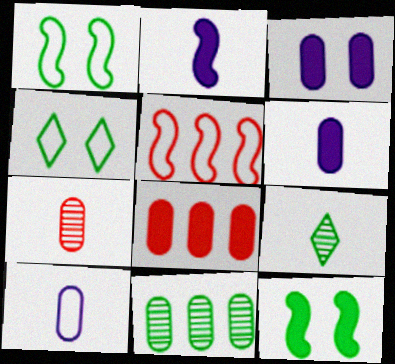[[3, 5, 9], 
[4, 5, 10]]